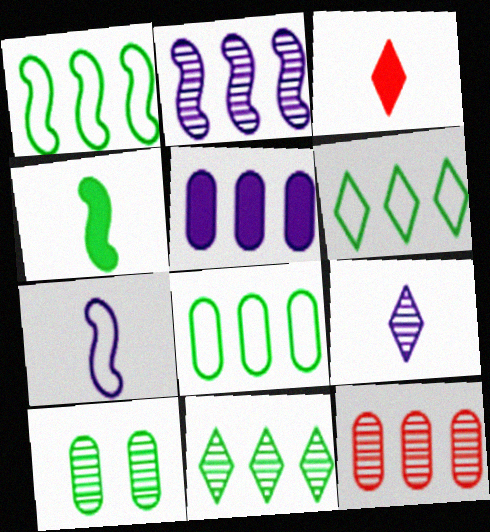[[1, 6, 8], 
[2, 11, 12], 
[4, 6, 10], 
[5, 8, 12]]